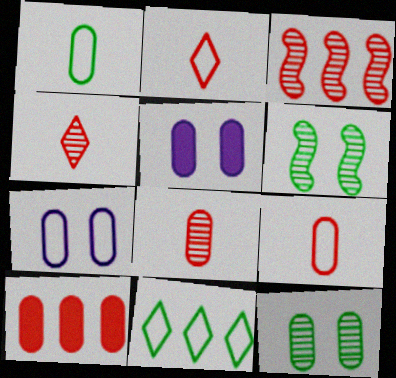[]